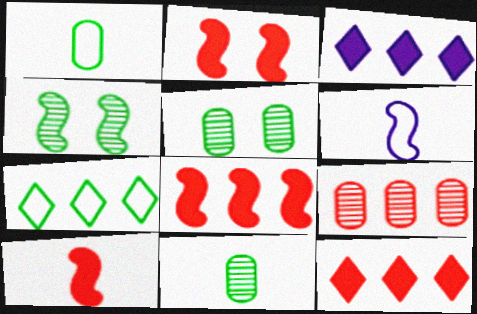[[2, 8, 10], 
[4, 6, 8], 
[5, 6, 12]]